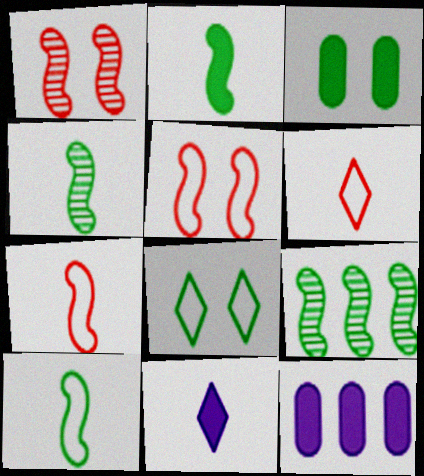[[2, 4, 10]]